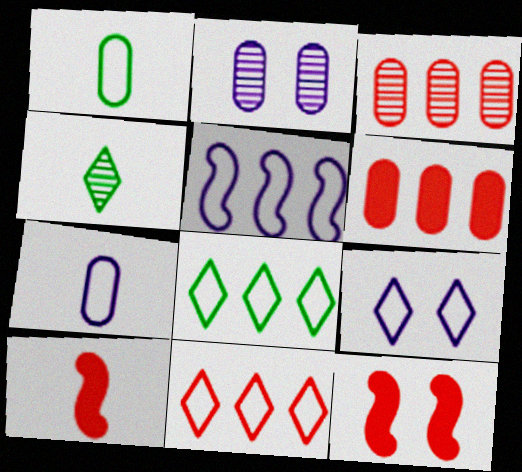[[1, 2, 6], 
[2, 8, 10], 
[4, 7, 10], 
[5, 7, 9]]